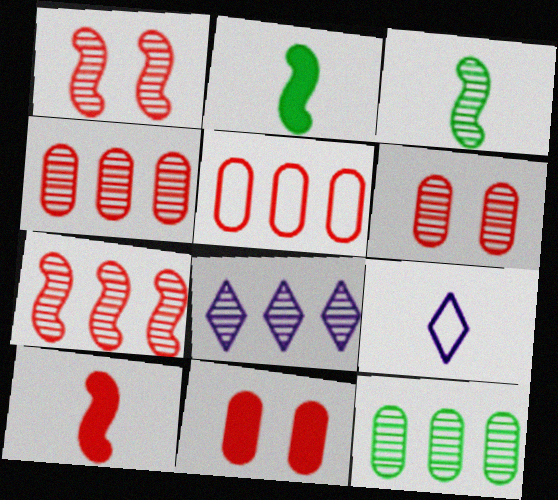[[3, 6, 8], 
[7, 8, 12]]